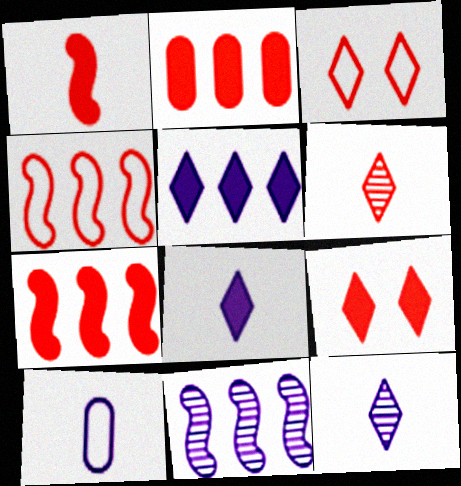[[1, 2, 9]]